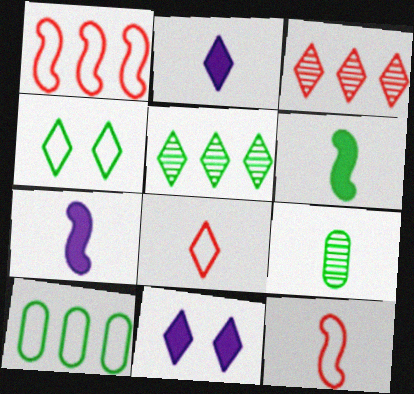[[1, 9, 11], 
[2, 3, 4], 
[2, 9, 12], 
[5, 8, 11], 
[7, 8, 9]]